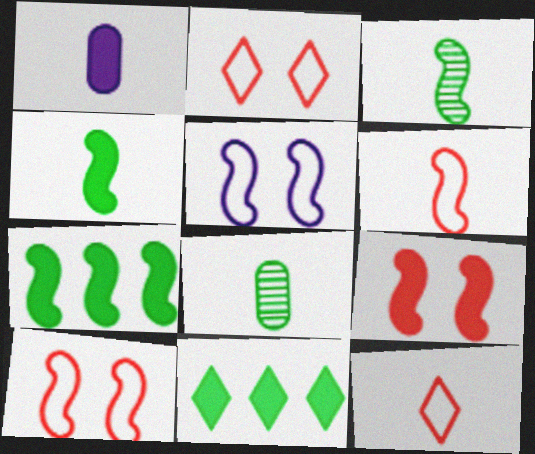[[1, 3, 12], 
[1, 9, 11]]